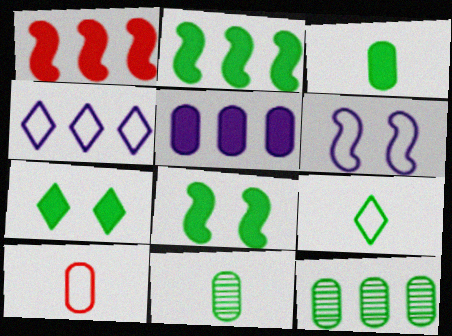[[1, 4, 12], 
[2, 3, 7], 
[8, 9, 12]]